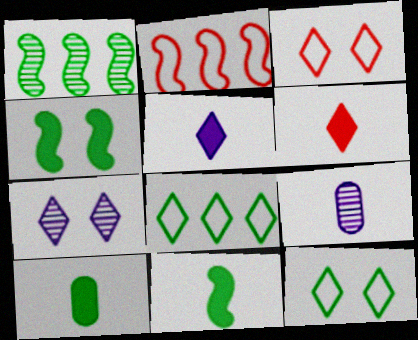[[1, 10, 12], 
[2, 7, 10], 
[6, 7, 8]]